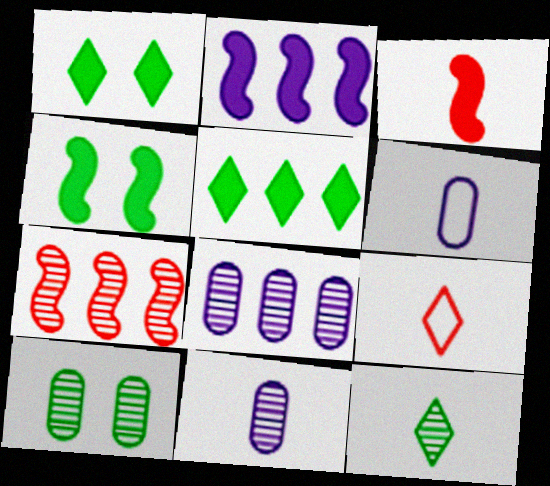[[1, 6, 7], 
[2, 3, 4], 
[2, 9, 10], 
[3, 6, 12], 
[4, 8, 9]]